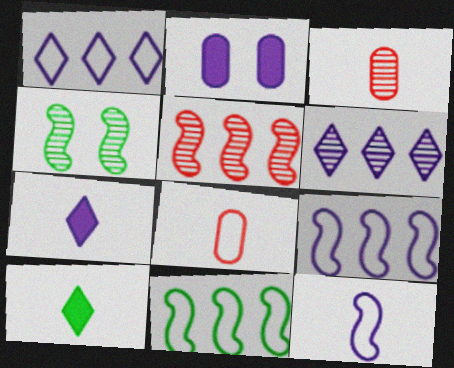[[2, 6, 12], 
[3, 4, 6], 
[3, 10, 12]]